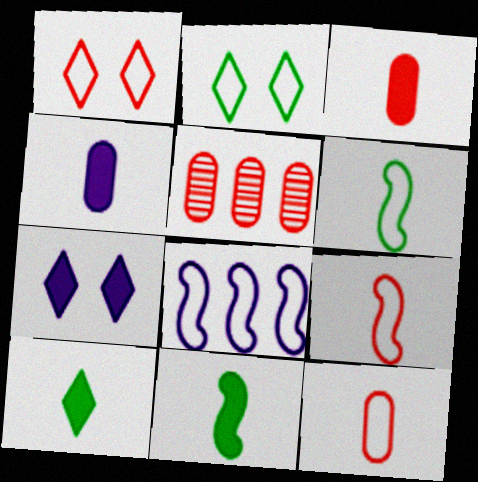[[2, 8, 12], 
[5, 6, 7]]